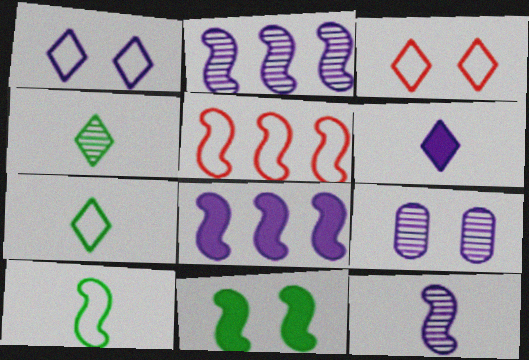[[3, 9, 11], 
[5, 11, 12]]